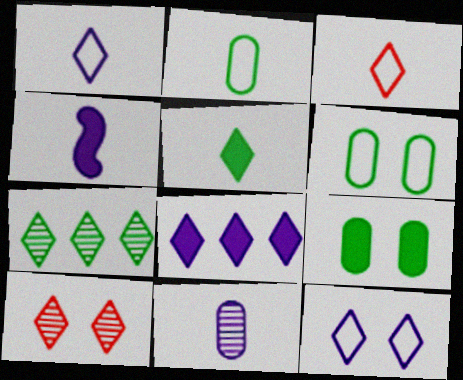[[1, 4, 11]]